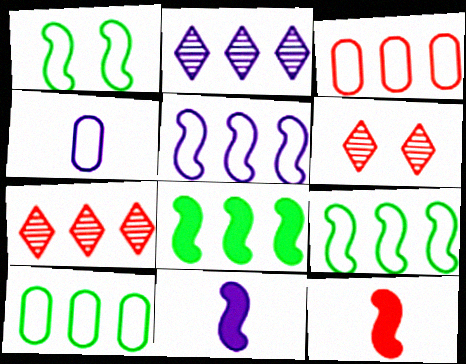[[2, 3, 8], 
[3, 6, 12], 
[4, 6, 8], 
[6, 10, 11]]